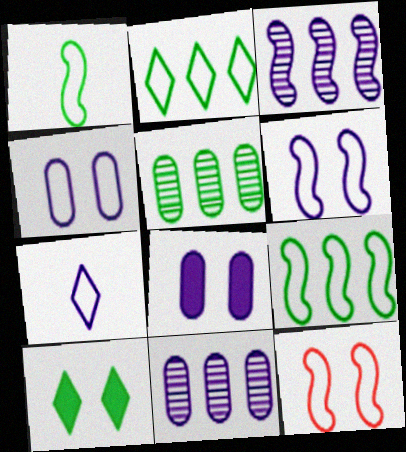[[1, 5, 10], 
[3, 7, 8]]